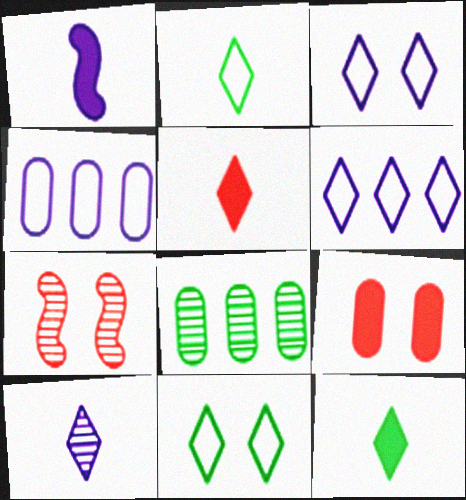[[2, 5, 10], 
[4, 7, 12], 
[7, 8, 10]]